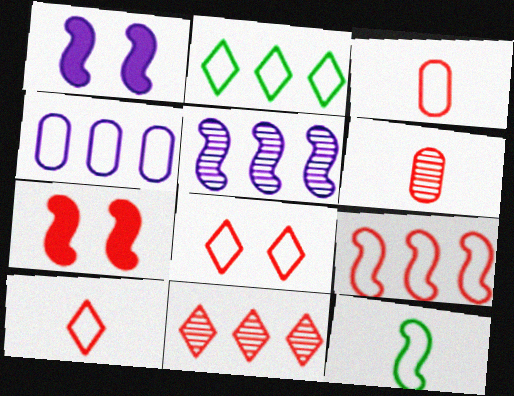[[1, 2, 6], 
[2, 4, 9], 
[3, 7, 11], 
[3, 8, 9], 
[4, 8, 12], 
[5, 7, 12]]